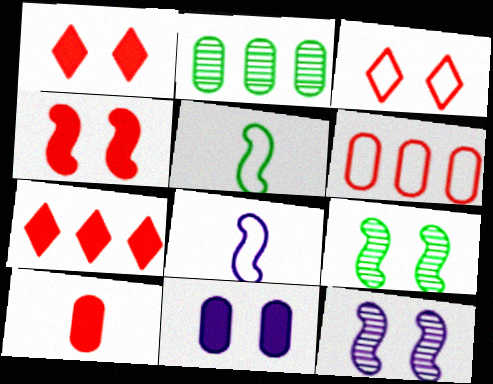[[1, 2, 8], 
[3, 9, 11], 
[4, 7, 10]]